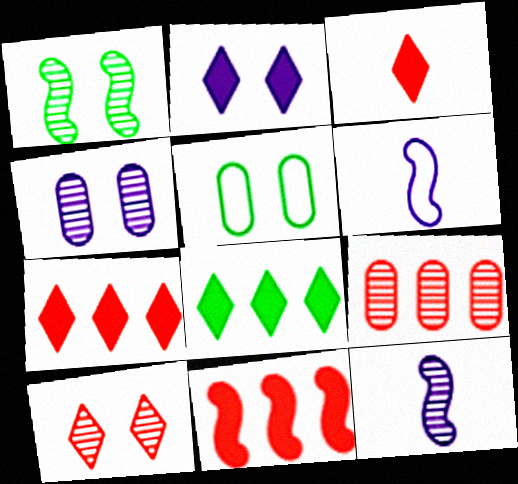[[1, 4, 10], 
[1, 6, 11], 
[2, 3, 8], 
[5, 7, 12]]